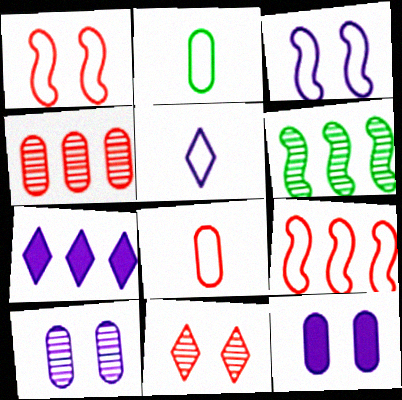[[2, 4, 12]]